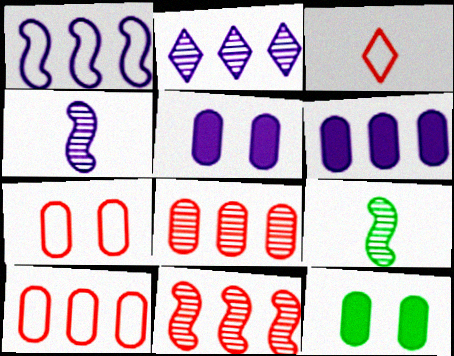[[1, 2, 6]]